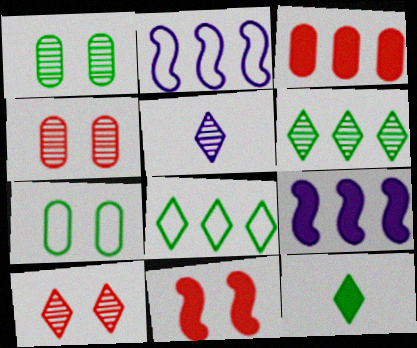[[2, 3, 6], 
[2, 4, 12], 
[5, 6, 10]]